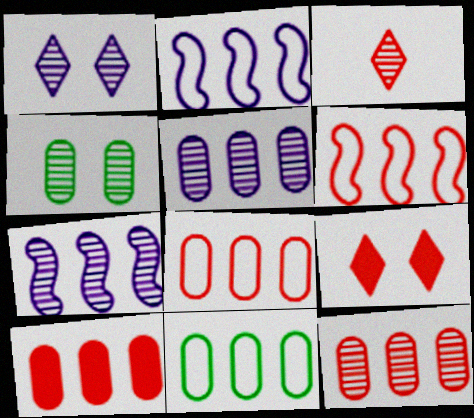[[3, 4, 7], 
[5, 10, 11], 
[8, 10, 12]]